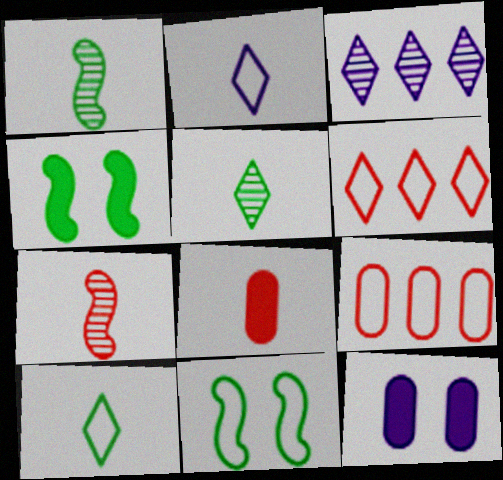[[1, 2, 8], 
[1, 6, 12], 
[2, 9, 11], 
[3, 8, 11]]